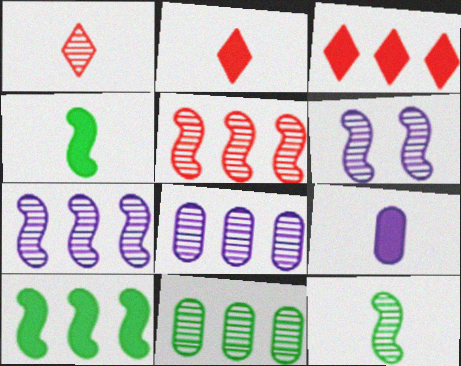[[1, 6, 11], 
[2, 4, 9], 
[5, 6, 12]]